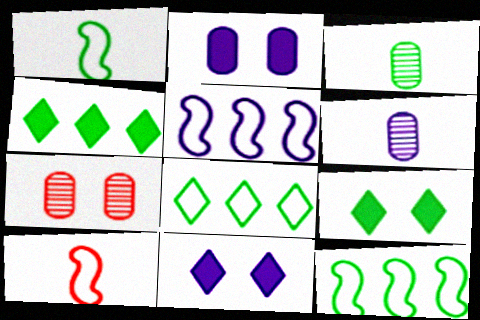[[3, 9, 12], 
[5, 6, 11]]